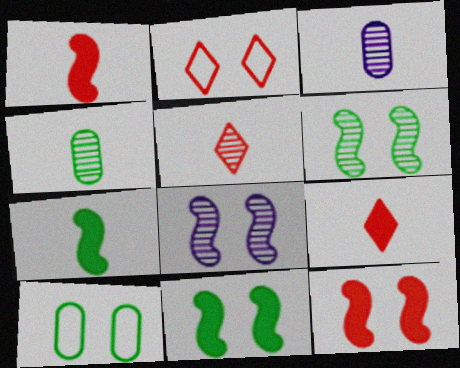[]